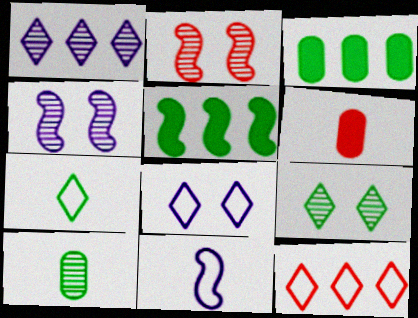[[1, 2, 10], 
[2, 5, 11], 
[2, 6, 12], 
[7, 8, 12]]